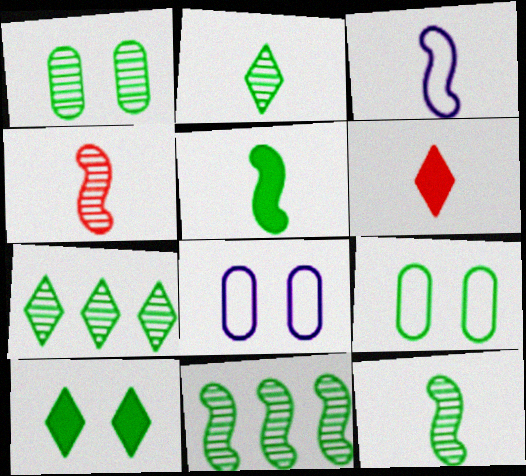[[1, 2, 11], 
[1, 7, 12], 
[3, 4, 5], 
[5, 7, 9], 
[6, 8, 11]]